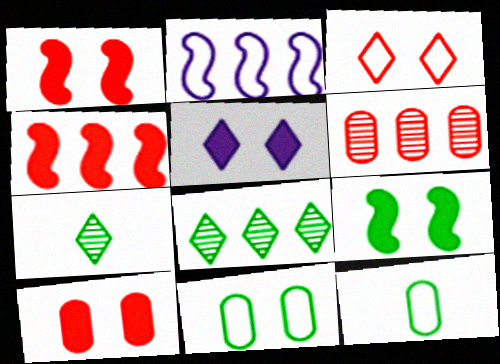[[2, 3, 12], 
[2, 7, 10], 
[5, 9, 10], 
[8, 9, 12]]